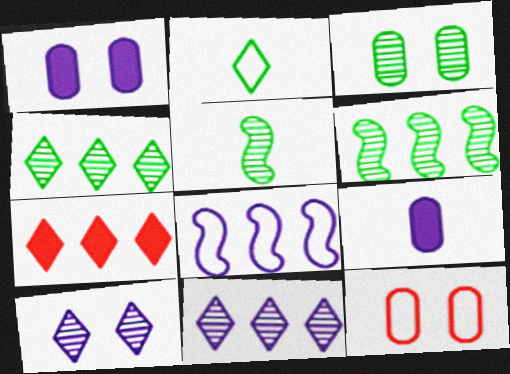[[1, 3, 12], 
[2, 7, 10], 
[2, 8, 12], 
[3, 4, 5], 
[8, 9, 10]]